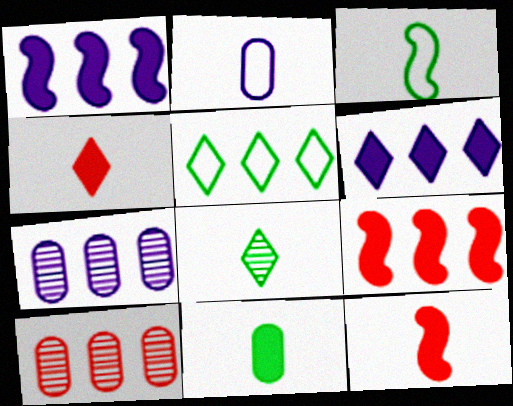[[1, 5, 10], 
[2, 8, 12], 
[3, 8, 11], 
[5, 7, 9]]